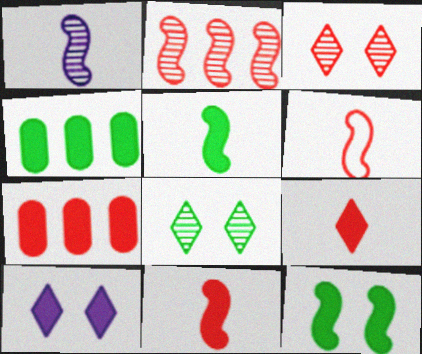[[1, 5, 6], 
[3, 6, 7], 
[4, 10, 11], 
[5, 7, 10]]